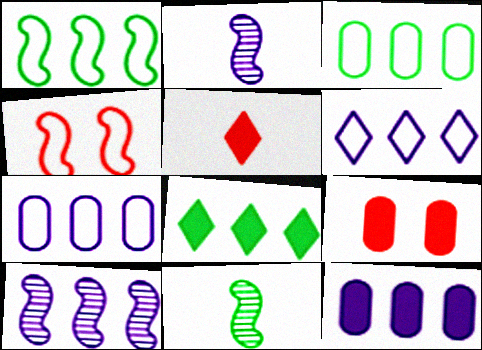[[6, 9, 11], 
[6, 10, 12]]